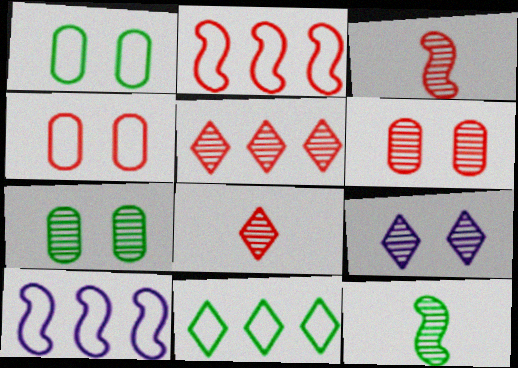[[3, 5, 6]]